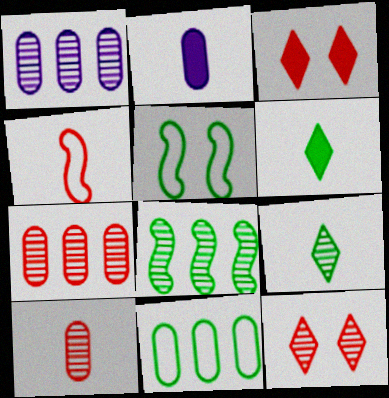[[2, 4, 9], 
[3, 4, 7]]